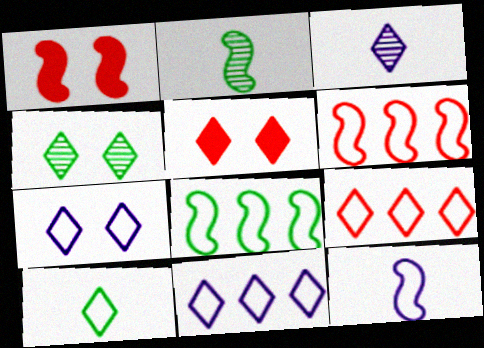[[4, 5, 7], 
[7, 9, 10]]